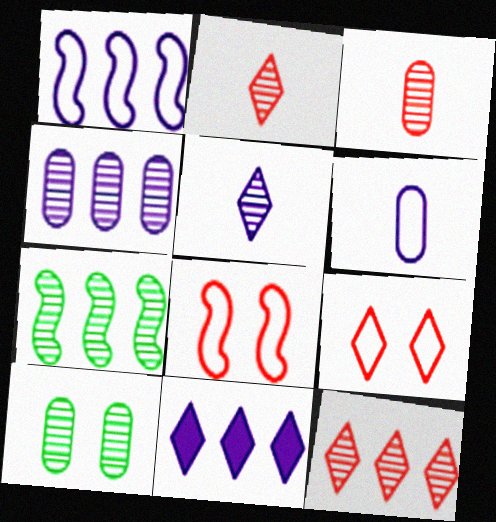[[1, 4, 11], 
[3, 4, 10], 
[4, 7, 12]]